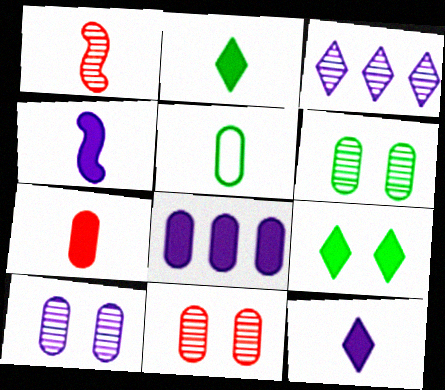[[1, 3, 6], 
[1, 5, 12], 
[2, 4, 7], 
[5, 8, 11], 
[6, 10, 11]]